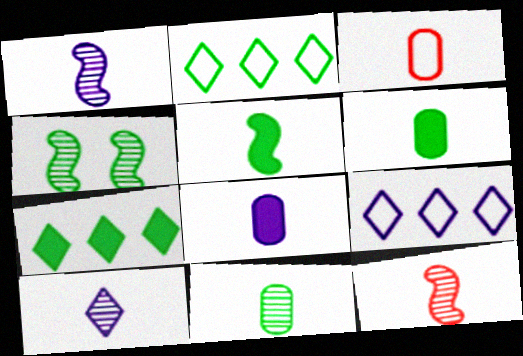[[2, 4, 6], 
[3, 5, 10], 
[3, 8, 11], 
[10, 11, 12]]